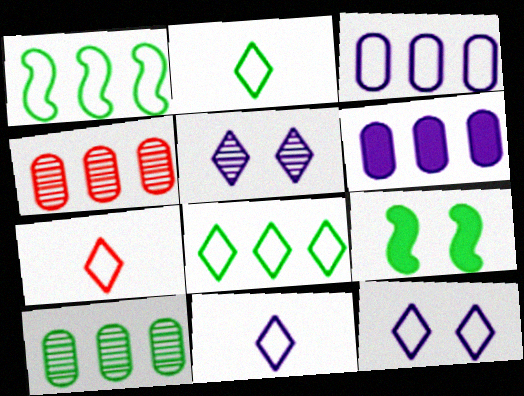[[2, 7, 11], 
[2, 9, 10], 
[4, 9, 11], 
[7, 8, 12]]